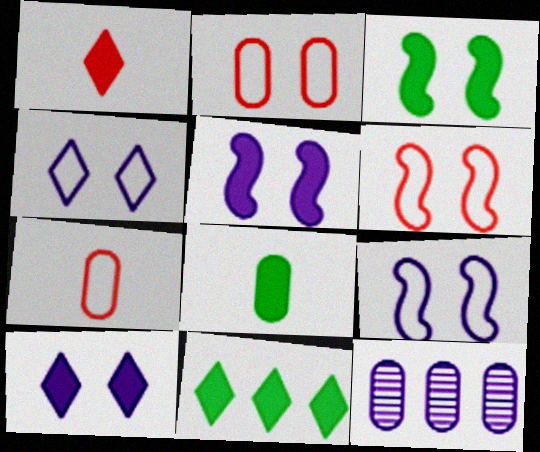[[1, 10, 11], 
[2, 8, 12], 
[3, 8, 11]]